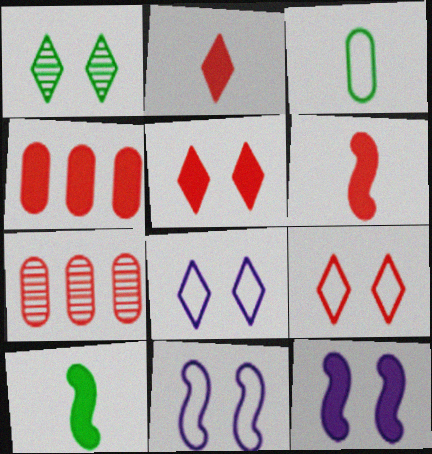[[1, 5, 8], 
[4, 5, 6], 
[6, 7, 9], 
[7, 8, 10]]